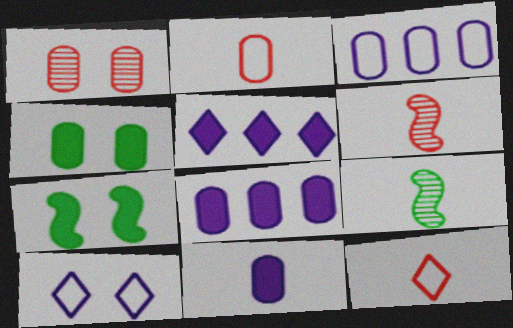[[1, 7, 10], 
[9, 11, 12]]